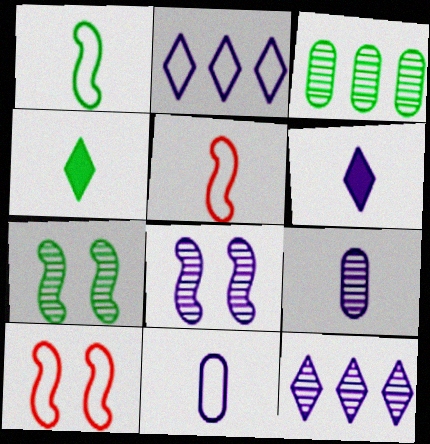[[3, 6, 10], 
[4, 5, 9], 
[8, 9, 12]]